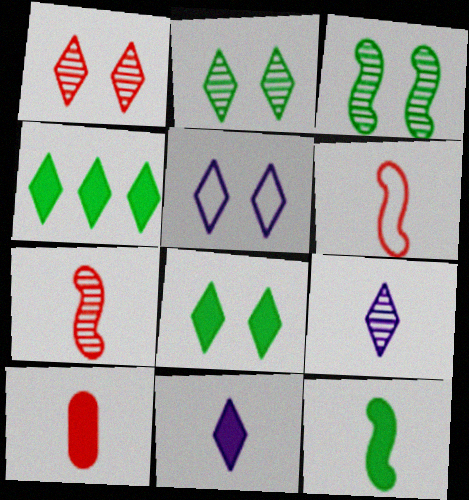[[1, 5, 8], 
[10, 11, 12]]